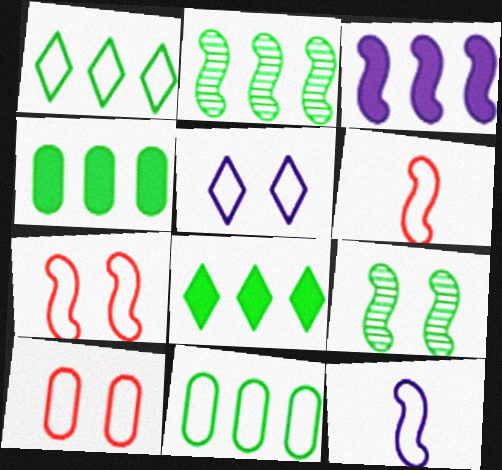[[1, 2, 4], 
[1, 10, 12], 
[2, 8, 11], 
[3, 6, 9], 
[5, 6, 11]]